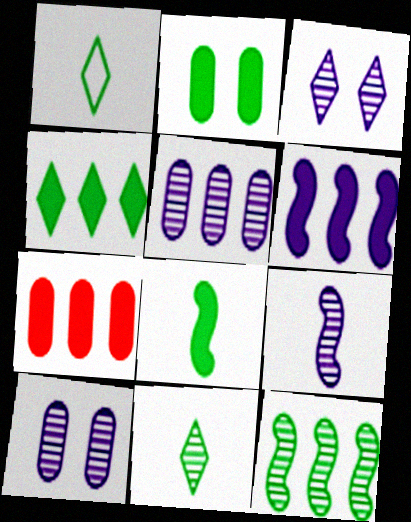[[1, 2, 12], 
[2, 4, 8], 
[3, 5, 9], 
[4, 6, 7]]